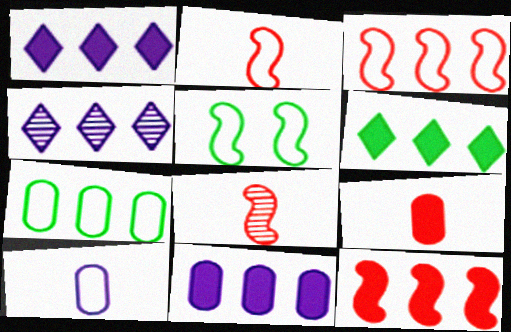[[4, 5, 9], 
[4, 7, 12], 
[6, 11, 12]]